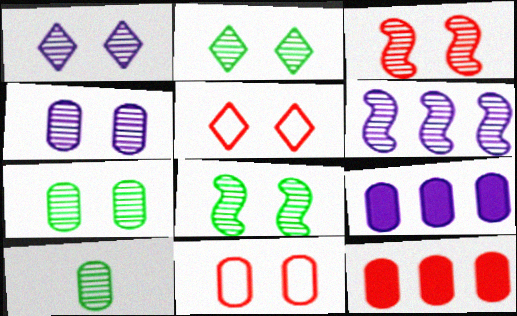[[1, 3, 7], 
[2, 3, 4], 
[2, 7, 8], 
[9, 10, 11]]